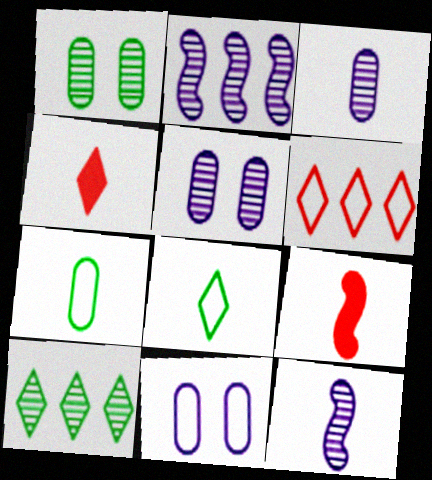[[3, 8, 9], 
[4, 7, 12], 
[9, 10, 11]]